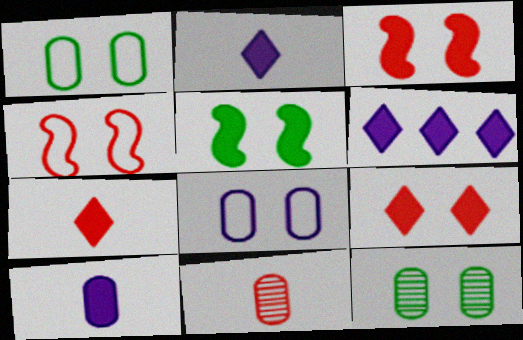[]